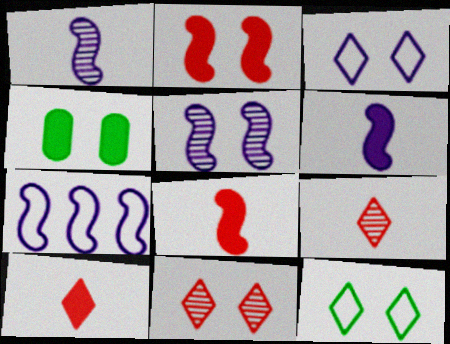[[4, 7, 9], 
[5, 6, 7]]